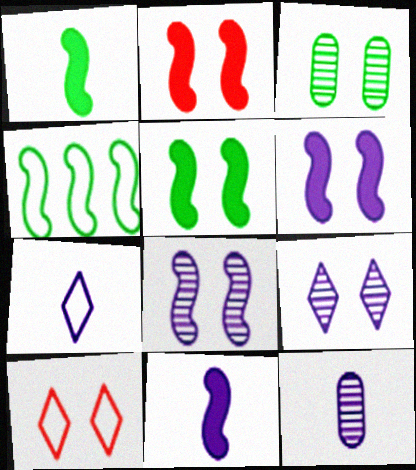[[2, 5, 6], 
[3, 6, 10], 
[7, 11, 12]]